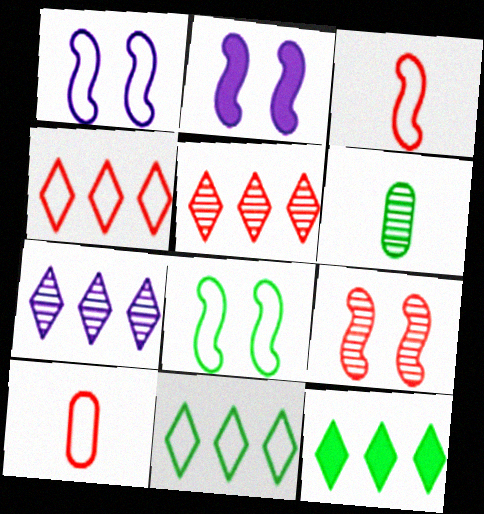[[1, 10, 11], 
[2, 4, 6], 
[2, 8, 9], 
[4, 7, 12], 
[6, 7, 9], 
[6, 8, 12]]